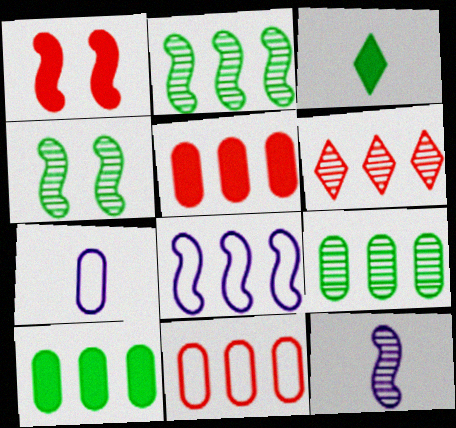[[6, 8, 10]]